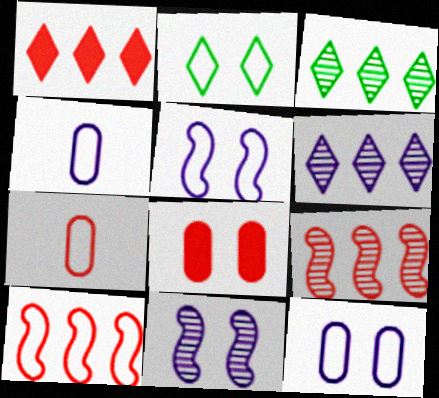[[2, 4, 10], 
[2, 8, 11]]